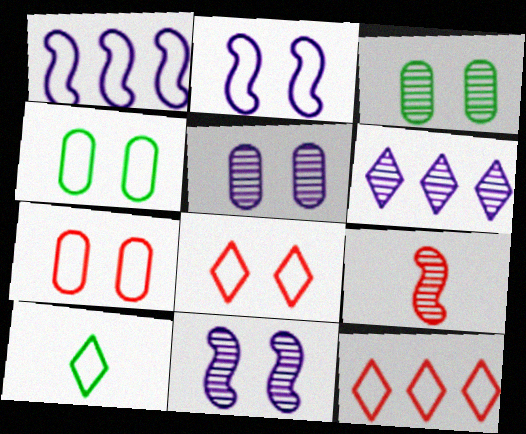[[1, 7, 10], 
[2, 4, 8], 
[3, 6, 9]]